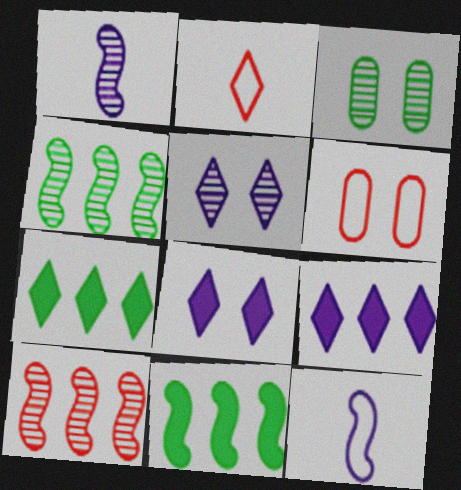[[1, 6, 7], 
[2, 5, 7]]